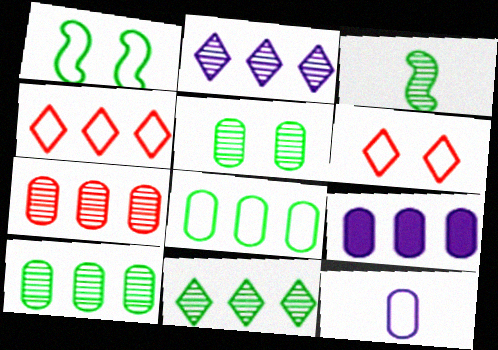[[1, 4, 12], 
[3, 5, 11], 
[3, 6, 9], 
[7, 8, 9]]